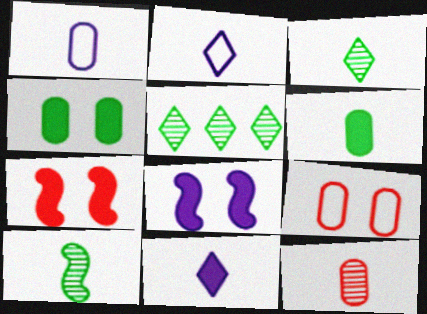[[1, 5, 7], 
[1, 6, 12]]